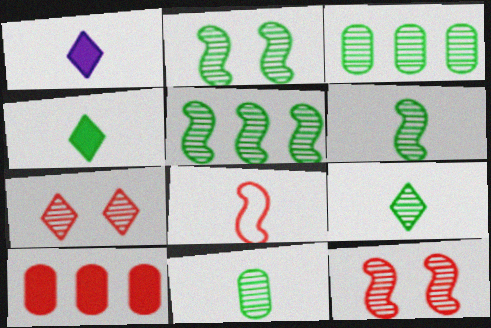[[1, 8, 11], 
[2, 3, 9], 
[2, 5, 6], 
[6, 9, 11], 
[7, 8, 10]]